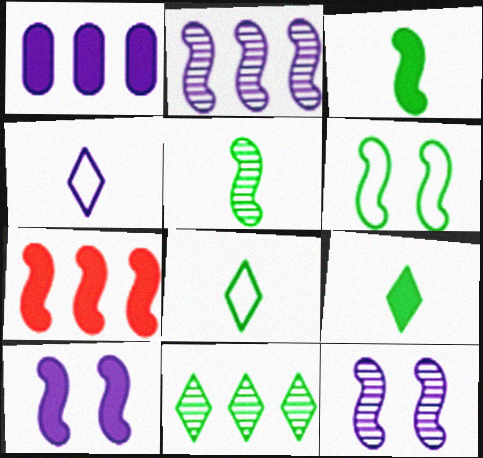[[1, 4, 12], 
[3, 7, 10]]